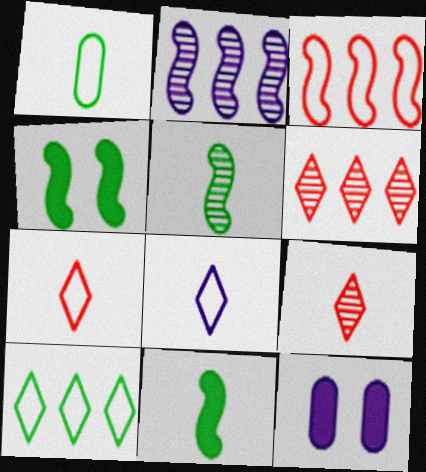[[2, 8, 12]]